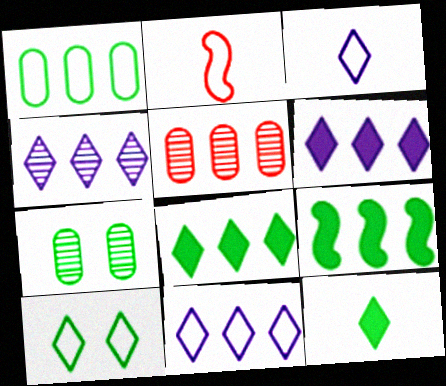[[2, 6, 7], 
[4, 6, 11], 
[5, 9, 11]]